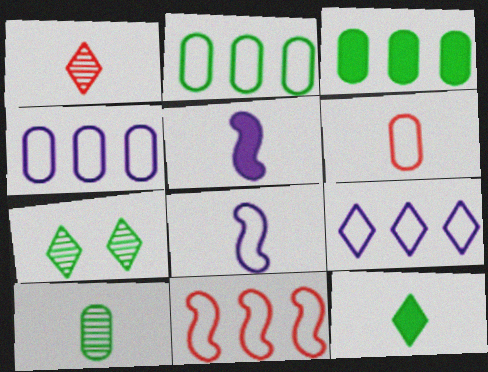[[2, 9, 11]]